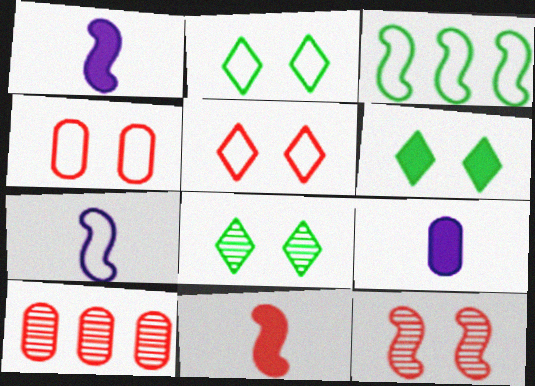[[1, 2, 10], 
[1, 3, 12], 
[2, 6, 8], 
[5, 10, 11], 
[6, 7, 10]]